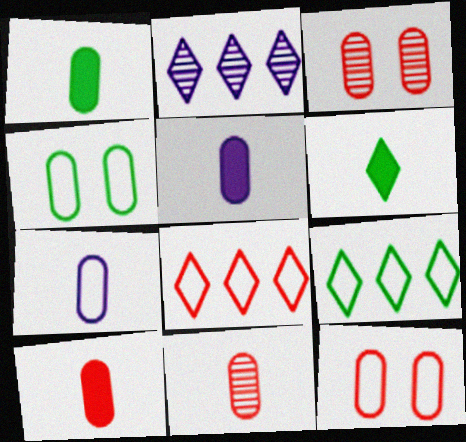[[1, 5, 10], 
[1, 7, 11]]